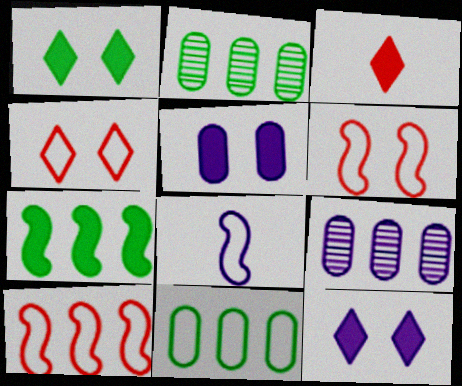[[3, 5, 7], 
[4, 8, 11], 
[8, 9, 12]]